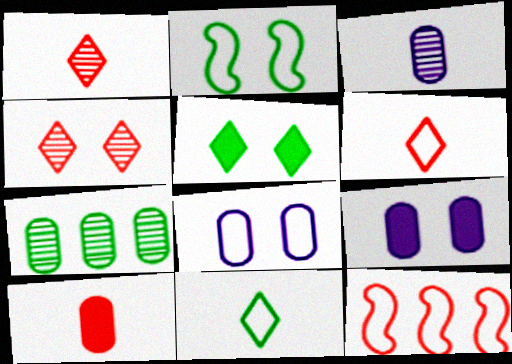[[2, 4, 9], 
[3, 5, 12], 
[4, 10, 12], 
[7, 8, 10], 
[8, 11, 12]]